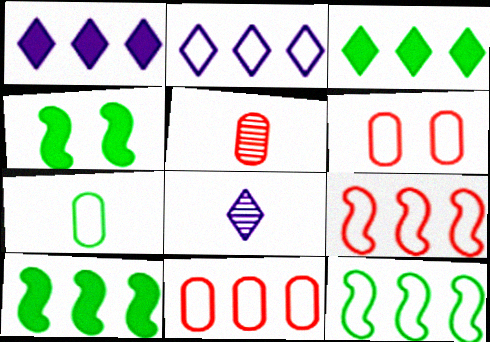[[2, 4, 5], 
[2, 11, 12], 
[4, 8, 11], 
[6, 8, 10]]